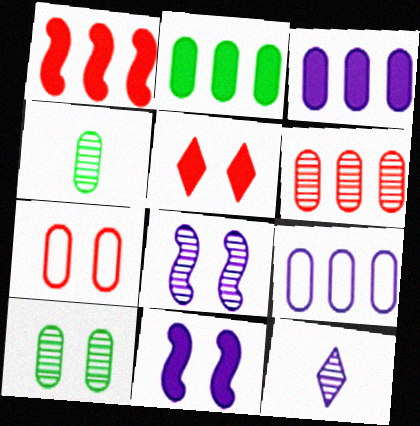[[2, 6, 9], 
[3, 4, 7], 
[9, 11, 12]]